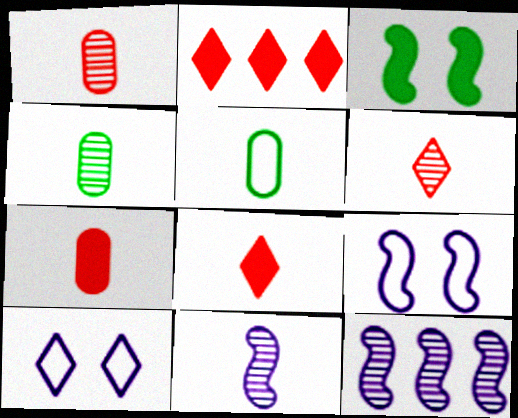[[2, 4, 9], 
[4, 6, 11], 
[5, 8, 11]]